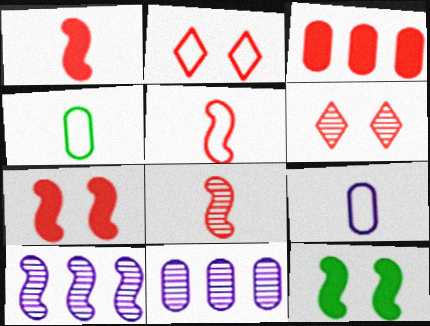[[1, 5, 8], 
[2, 3, 8], 
[3, 5, 6], 
[5, 10, 12]]